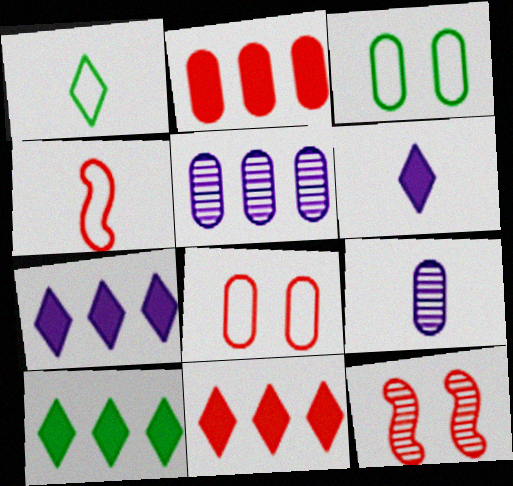[[2, 3, 9], 
[7, 10, 11]]